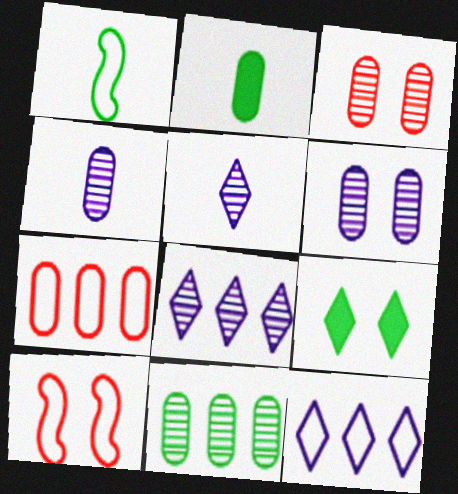[[1, 9, 11], 
[2, 6, 7], 
[2, 8, 10], 
[3, 4, 11], 
[6, 9, 10]]